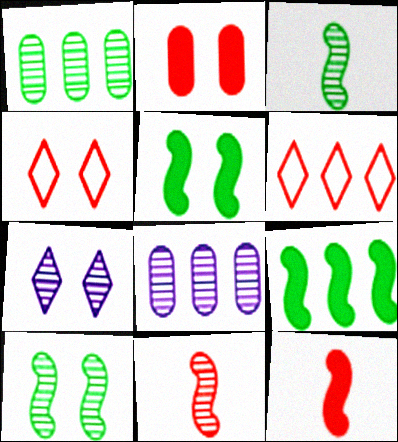[[1, 7, 11], 
[2, 6, 11], 
[6, 8, 9]]